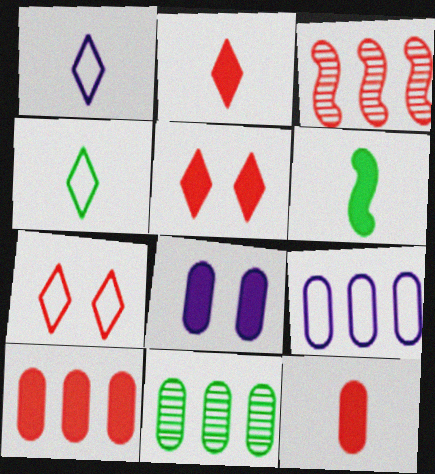[[3, 4, 8], 
[3, 7, 12], 
[9, 10, 11]]